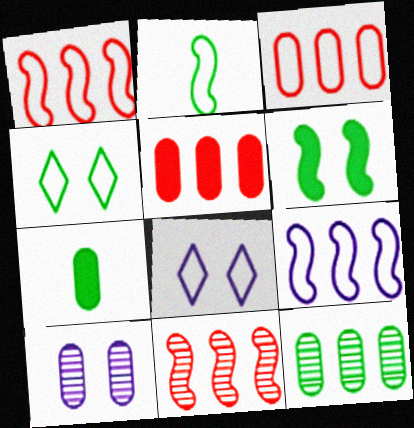[[2, 3, 8], 
[3, 7, 10], 
[7, 8, 11]]